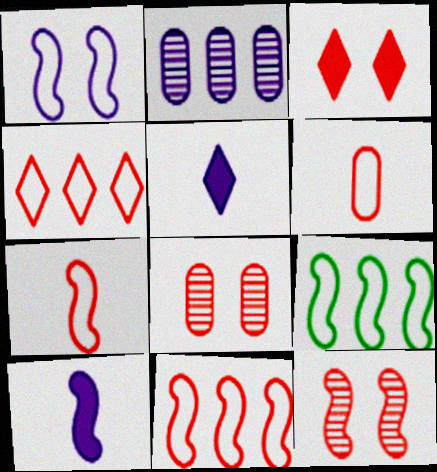[[1, 2, 5], 
[1, 7, 9], 
[5, 8, 9], 
[9, 10, 12]]